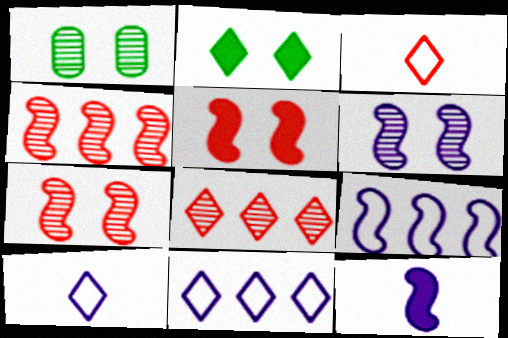[[2, 8, 10], 
[6, 9, 12]]